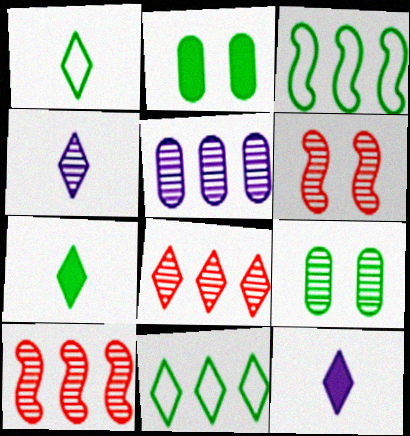[[3, 7, 9], 
[4, 9, 10]]